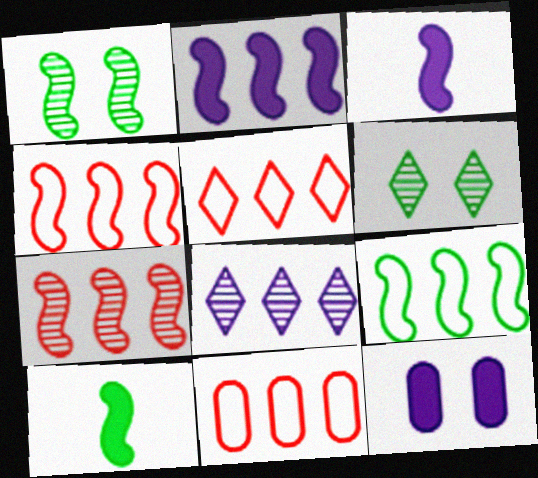[[1, 3, 4], 
[1, 9, 10], 
[2, 7, 9], 
[3, 6, 11], 
[4, 5, 11]]